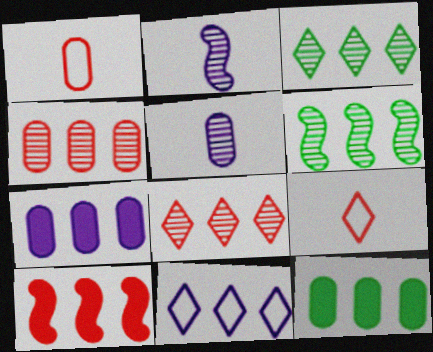[]